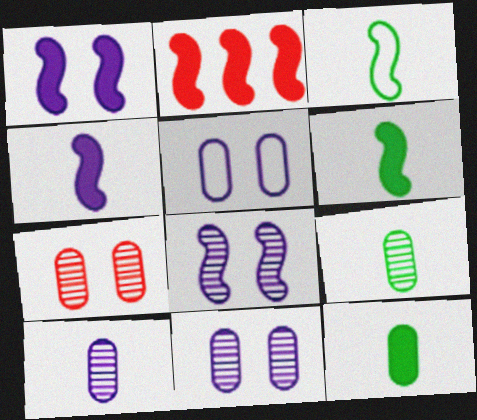[[1, 2, 6], 
[2, 3, 8]]